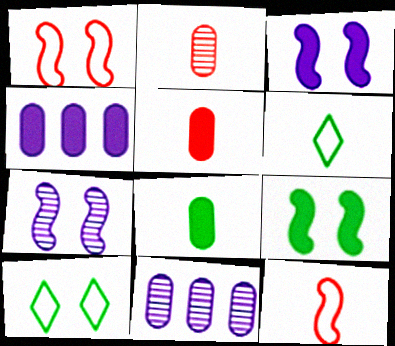[[1, 7, 9]]